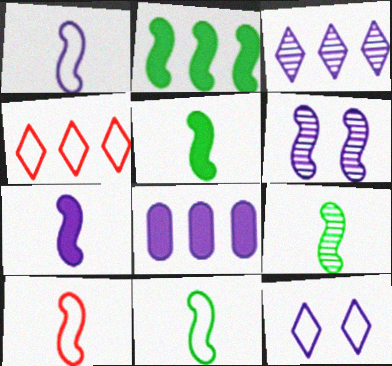[[1, 10, 11], 
[2, 6, 10], 
[5, 9, 11], 
[7, 9, 10]]